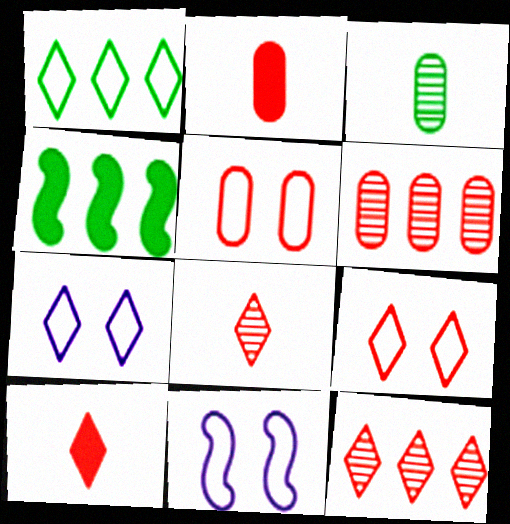[[2, 5, 6], 
[9, 10, 12]]